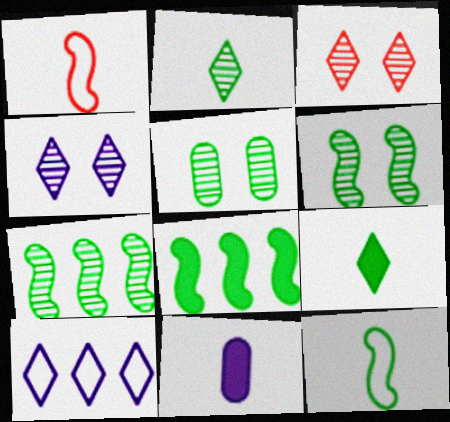[[1, 2, 11], 
[2, 5, 7], 
[3, 9, 10], 
[6, 8, 12]]